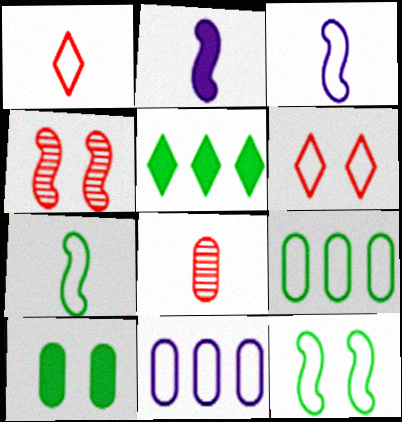[[1, 11, 12], 
[3, 6, 9], 
[6, 7, 11], 
[8, 10, 11]]